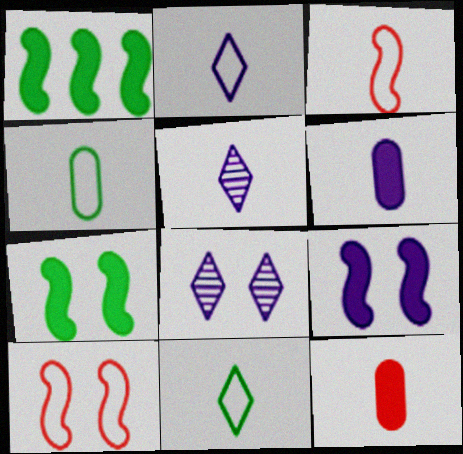[[2, 3, 4]]